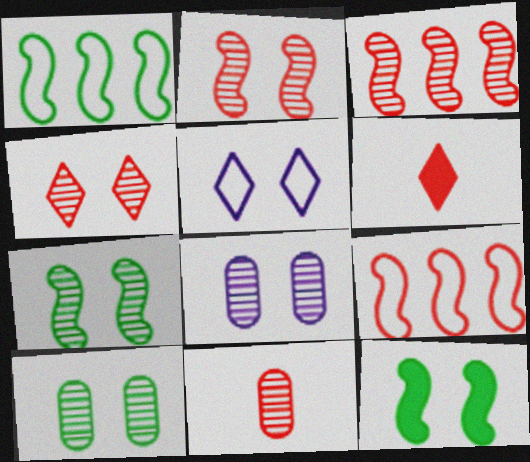[[1, 6, 8], 
[3, 4, 11], 
[4, 7, 8]]